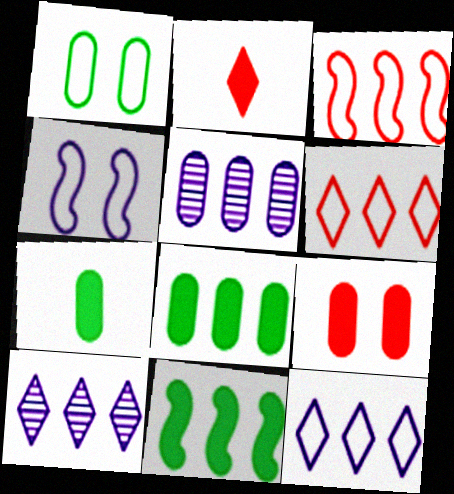[[3, 8, 10], 
[5, 6, 11]]